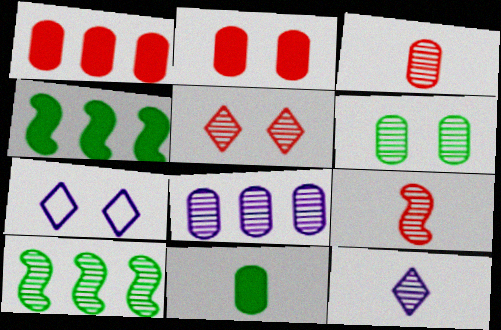[[3, 4, 7], 
[3, 6, 8]]